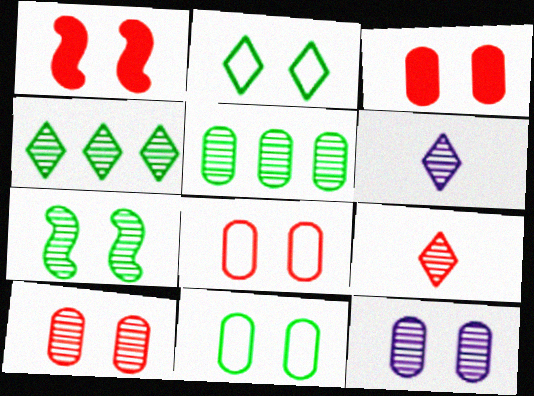[[1, 2, 12], 
[3, 8, 10], 
[3, 11, 12]]